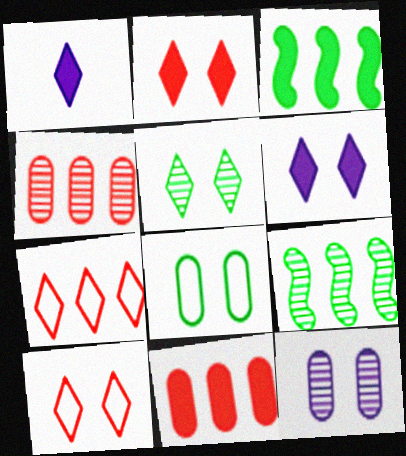[[1, 5, 7], 
[5, 6, 10]]